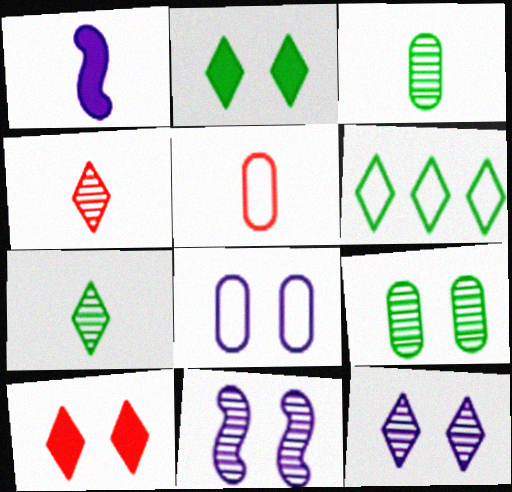[[1, 5, 7], 
[2, 6, 7]]